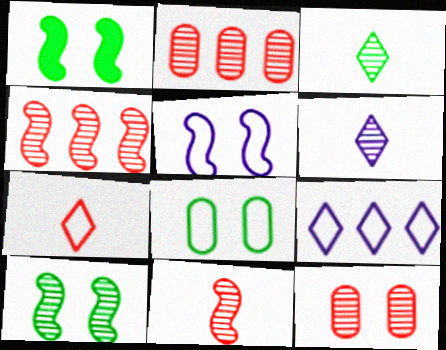[[2, 6, 10]]